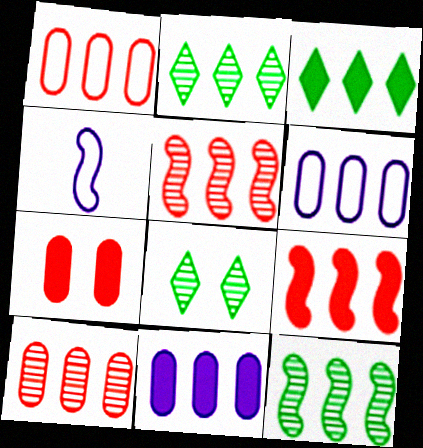[[2, 4, 7], 
[2, 6, 9], 
[3, 5, 6], 
[3, 9, 11]]